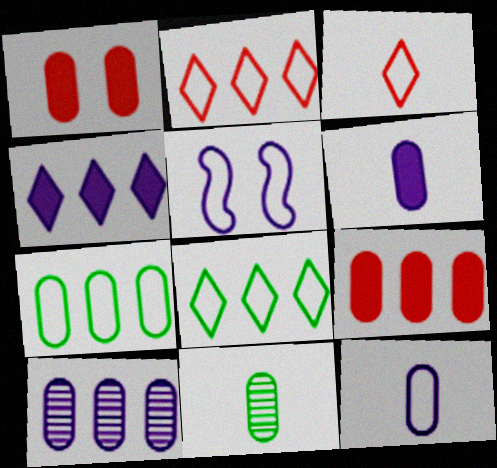[[3, 5, 7], 
[7, 9, 10]]